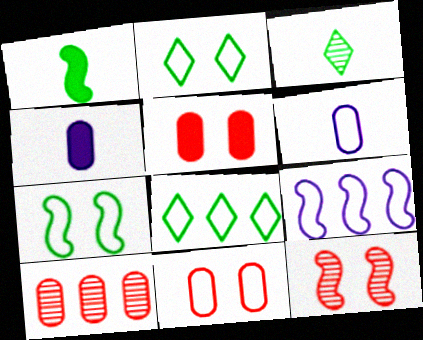[[1, 9, 12], 
[3, 5, 9], 
[4, 8, 12]]